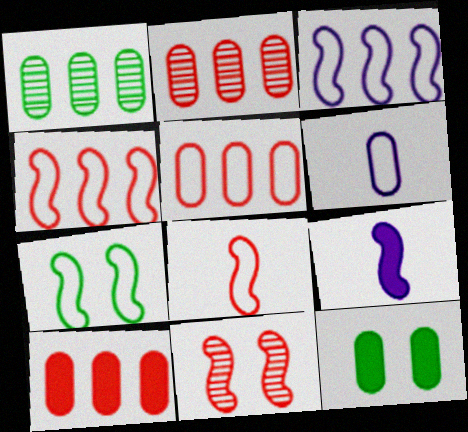[[2, 5, 10], 
[2, 6, 12], 
[3, 7, 8]]